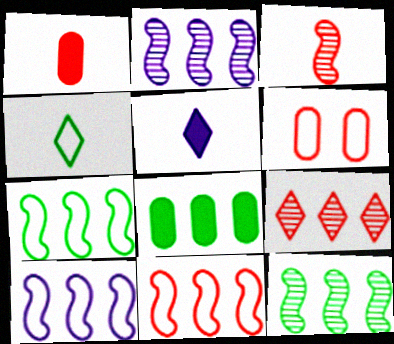[[4, 6, 10], 
[5, 6, 12], 
[7, 10, 11], 
[8, 9, 10]]